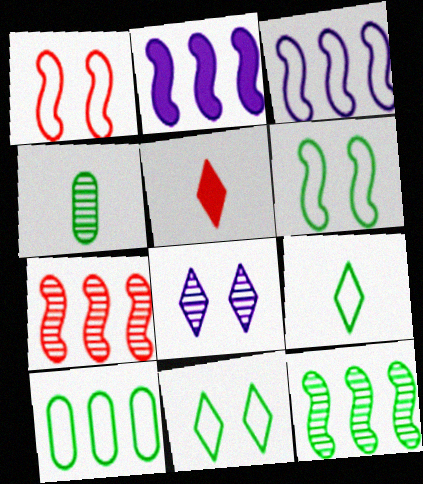[[4, 7, 8], 
[6, 9, 10]]